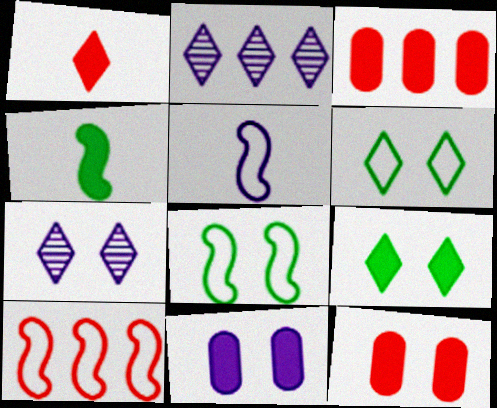[[1, 2, 6], 
[2, 5, 11], 
[5, 8, 10], 
[7, 8, 12]]